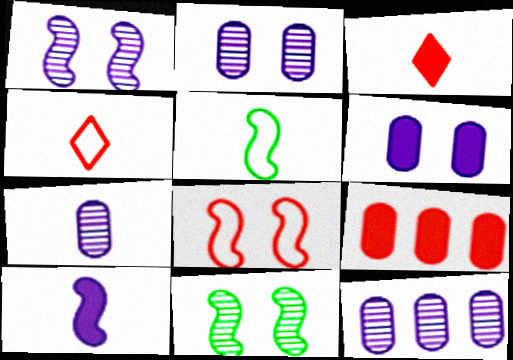[[2, 7, 12], 
[3, 5, 7]]